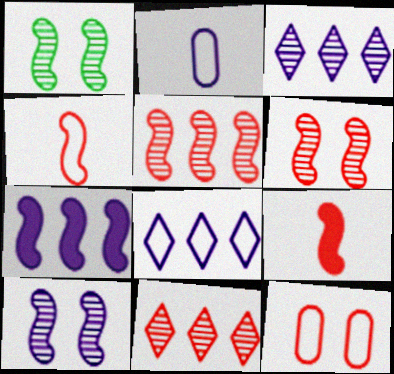[[1, 4, 7], 
[1, 6, 10], 
[9, 11, 12]]